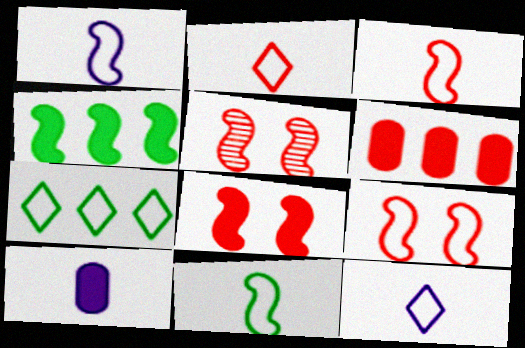[[1, 3, 11], 
[1, 4, 5], 
[2, 5, 6], 
[5, 7, 10], 
[5, 8, 9]]